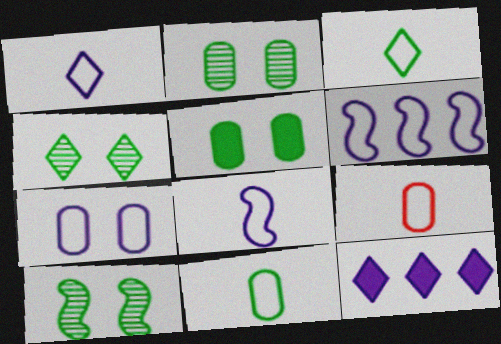[[1, 6, 7], 
[2, 4, 10], 
[3, 8, 9], 
[9, 10, 12]]